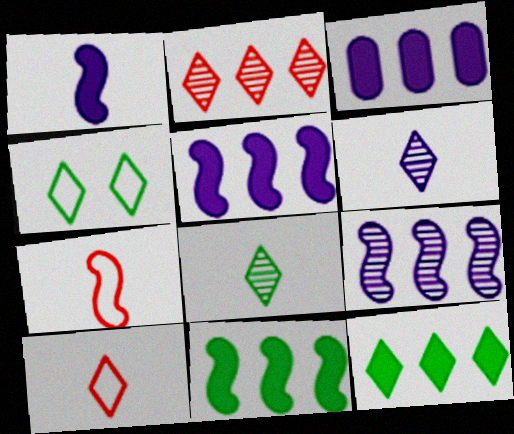[[4, 8, 12]]